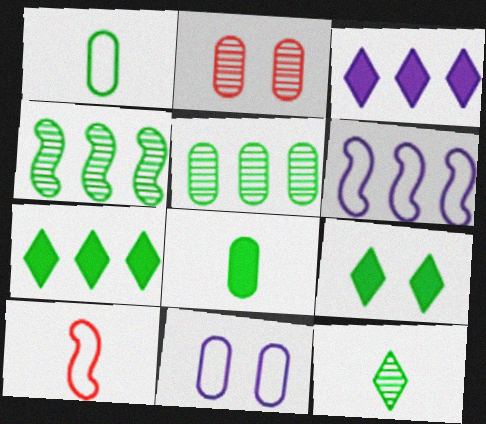[[1, 4, 9]]